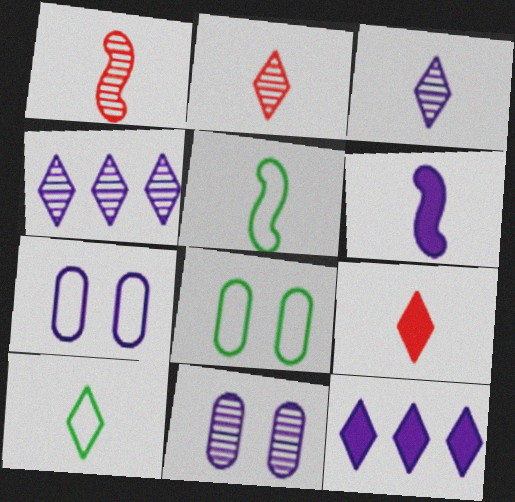[[1, 5, 6], 
[1, 8, 12], 
[3, 9, 10], 
[4, 6, 7]]